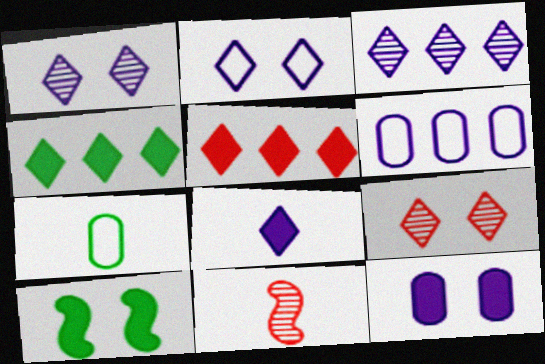[[2, 3, 8], 
[7, 8, 11]]